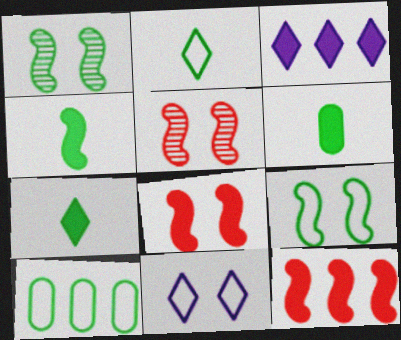[[1, 7, 10], 
[2, 9, 10], 
[3, 6, 8], 
[4, 6, 7]]